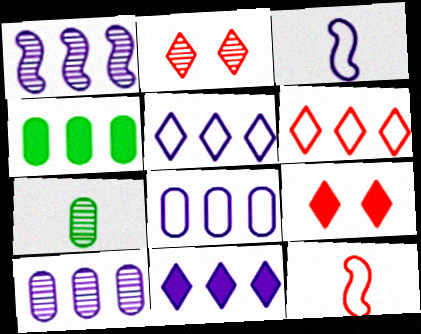[[1, 2, 7], 
[1, 4, 6], 
[1, 8, 11], 
[2, 3, 4]]